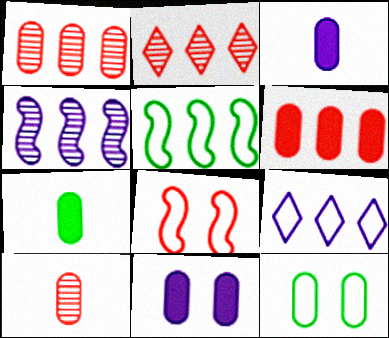[[1, 3, 12], 
[6, 7, 11]]